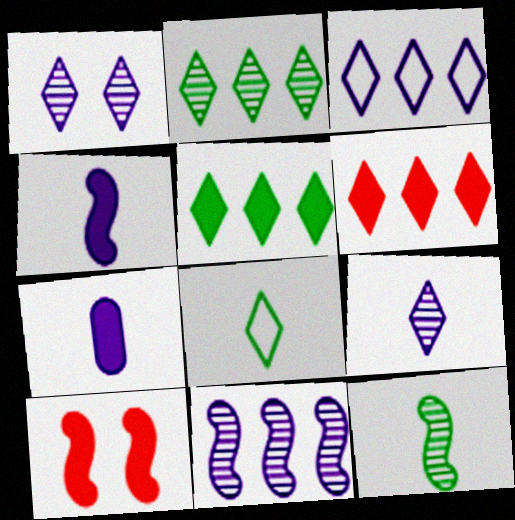[[1, 6, 8], 
[2, 3, 6], 
[5, 7, 10]]